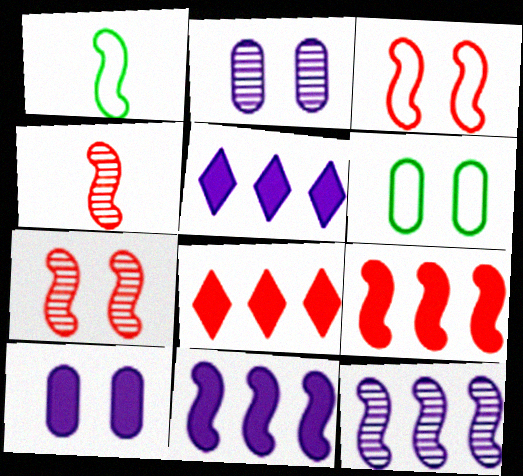[[1, 2, 8], 
[1, 7, 11], 
[3, 4, 9], 
[4, 5, 6]]